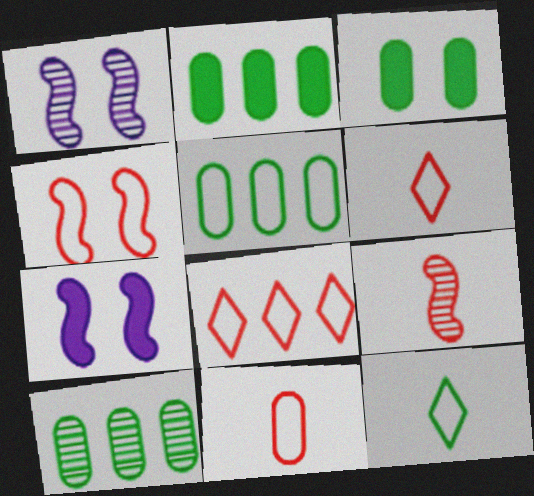[[1, 2, 6], 
[2, 5, 10], 
[4, 8, 11], 
[6, 7, 10]]